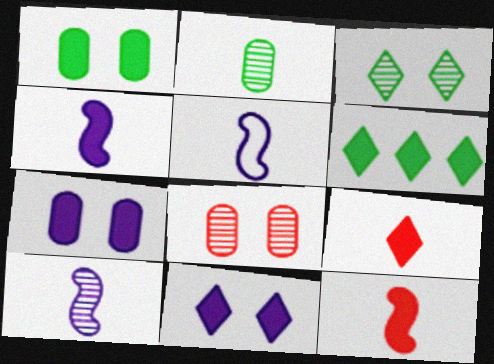[[2, 5, 9], 
[4, 5, 10], 
[5, 6, 8], 
[6, 7, 12], 
[6, 9, 11]]